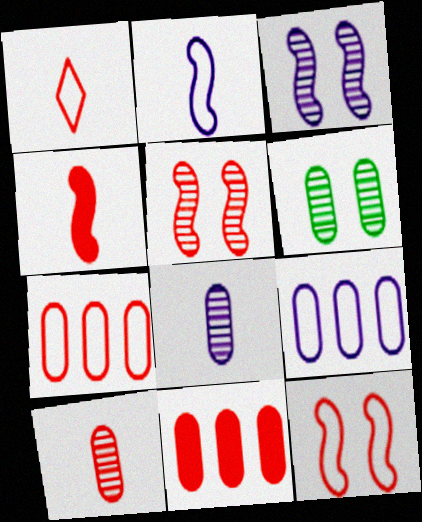[[1, 4, 10], 
[1, 5, 11], 
[1, 7, 12]]